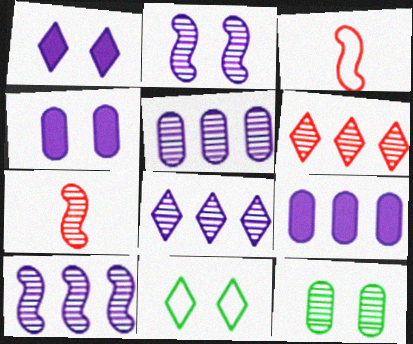[[5, 8, 10], 
[7, 8, 12], 
[7, 9, 11]]